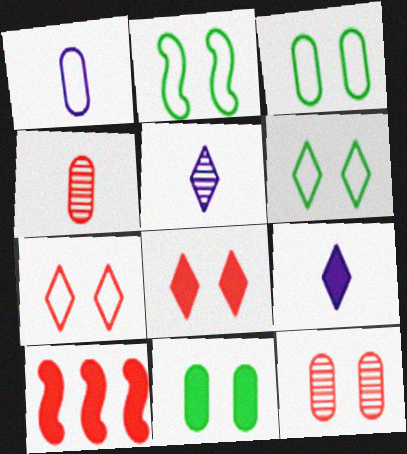[[2, 3, 6], 
[3, 5, 10], 
[4, 7, 10], 
[9, 10, 11]]